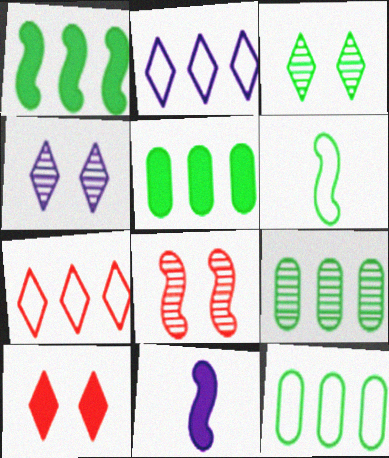[[3, 5, 6], 
[5, 9, 12], 
[5, 10, 11]]